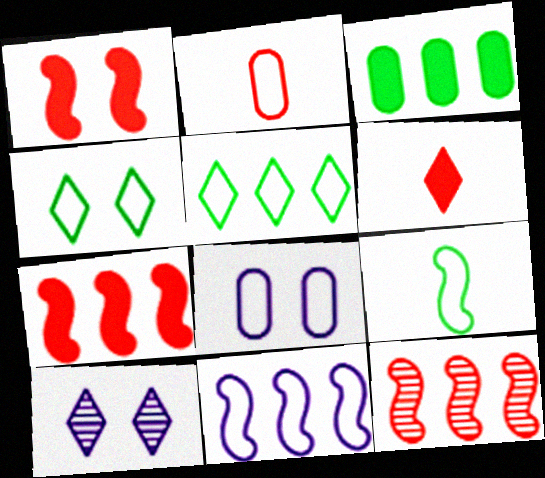[[2, 4, 11], 
[5, 6, 10]]